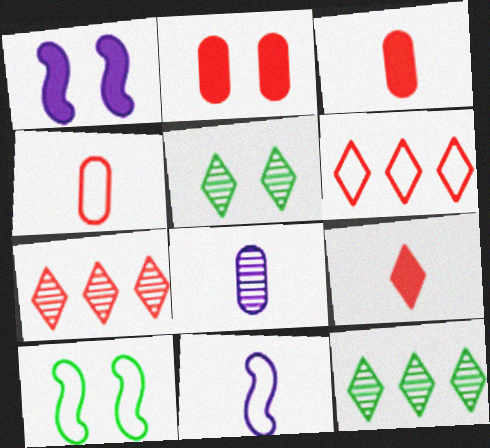[[1, 4, 12], 
[2, 11, 12]]